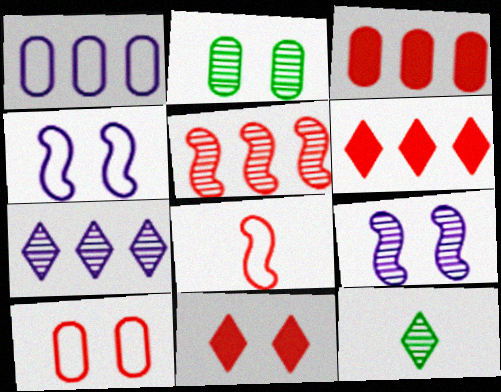[[2, 4, 11], 
[3, 4, 12]]